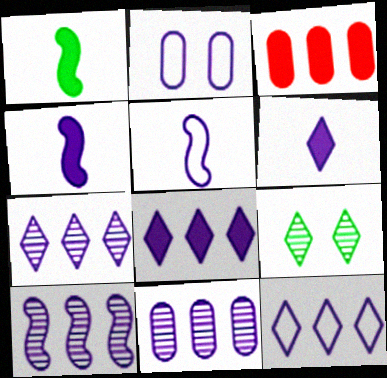[[2, 4, 7], 
[2, 5, 12], 
[2, 6, 10], 
[3, 5, 9], 
[7, 8, 12], 
[7, 10, 11]]